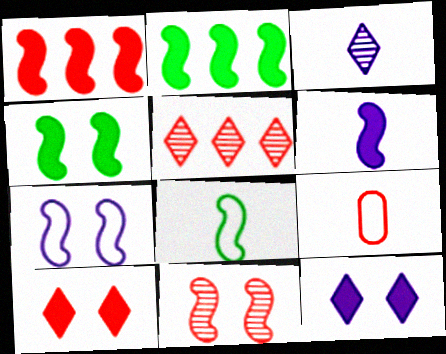[[1, 4, 6], 
[4, 7, 11]]